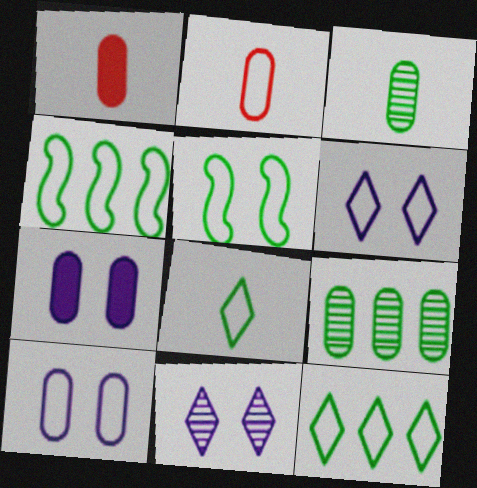[[1, 4, 11], 
[1, 9, 10], 
[2, 4, 6], 
[2, 7, 9]]